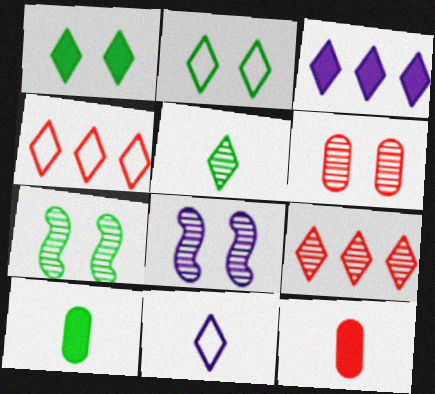[[1, 9, 11], 
[2, 4, 11], 
[4, 8, 10]]